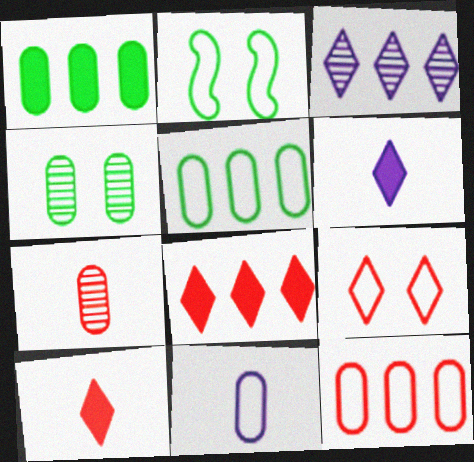[]